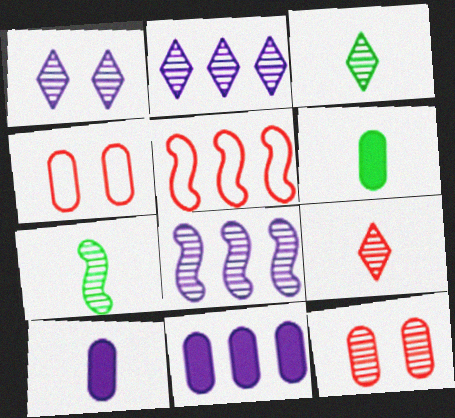[[1, 5, 6], 
[2, 7, 12], 
[3, 8, 12]]